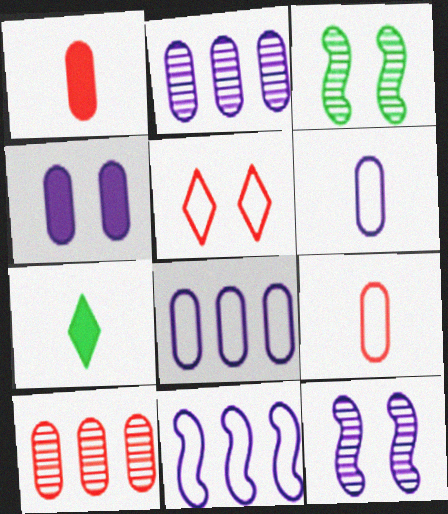[[2, 4, 6], 
[3, 4, 5]]